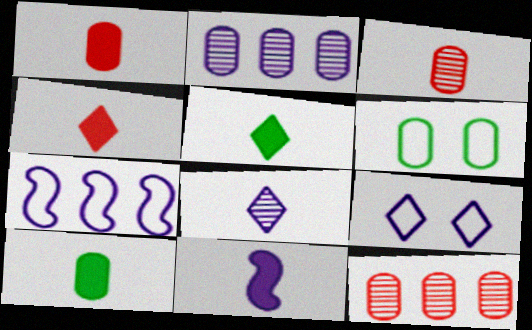[[1, 2, 6], 
[1, 5, 11], 
[2, 9, 11], 
[4, 10, 11]]